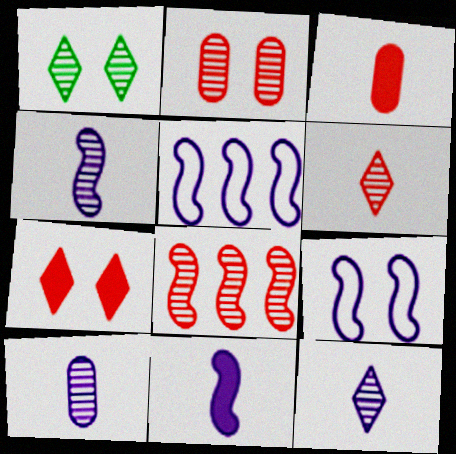[[1, 3, 5], 
[1, 8, 10], 
[2, 6, 8], 
[4, 10, 12]]